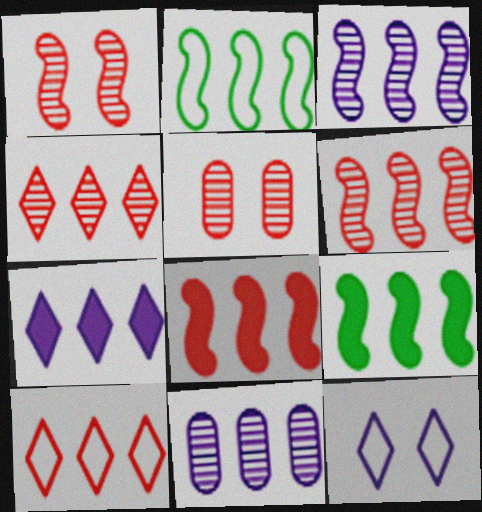[[2, 3, 8], 
[9, 10, 11]]